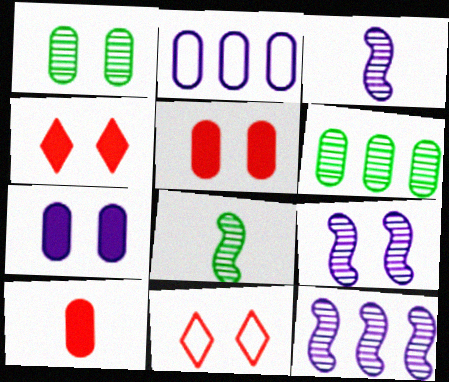[[1, 2, 10], 
[2, 4, 8], 
[3, 9, 12]]